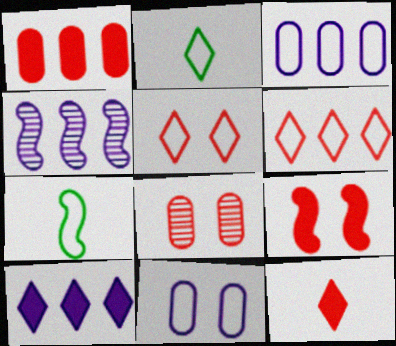[[1, 9, 12], 
[3, 4, 10], 
[3, 5, 7], 
[4, 7, 9], 
[5, 8, 9], 
[6, 7, 11], 
[7, 8, 10]]